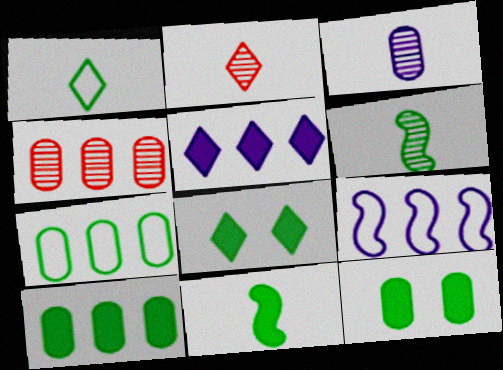[[2, 3, 6], 
[2, 9, 12], 
[6, 7, 8], 
[8, 10, 11]]